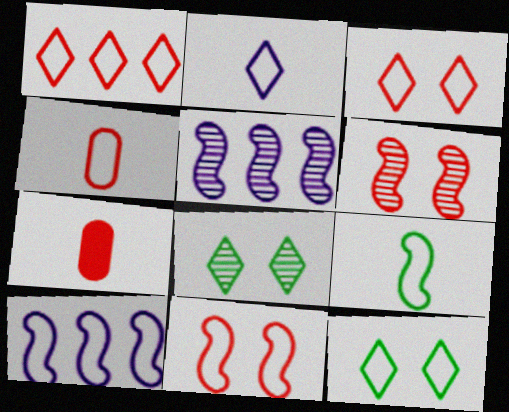[[1, 2, 12], 
[1, 4, 11], 
[1, 6, 7], 
[2, 4, 9], 
[4, 10, 12], 
[5, 7, 12], 
[7, 8, 10], 
[9, 10, 11]]